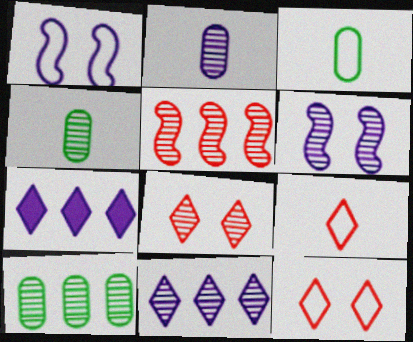[[1, 2, 7], 
[2, 6, 11], 
[5, 10, 11]]